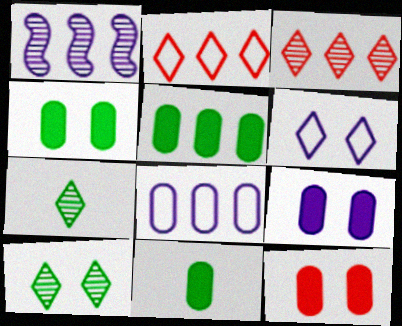[[1, 2, 5], 
[4, 5, 11], 
[4, 9, 12]]